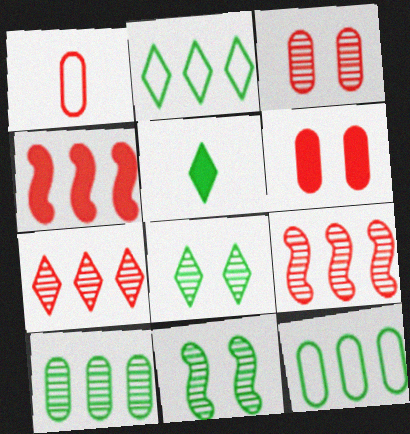[[2, 5, 8], 
[5, 11, 12]]